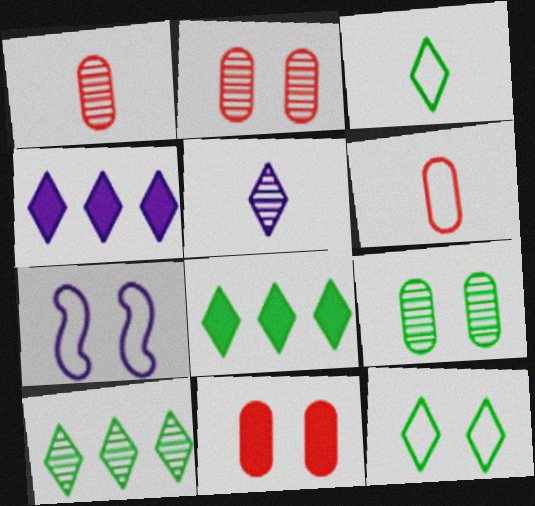[[1, 7, 8]]